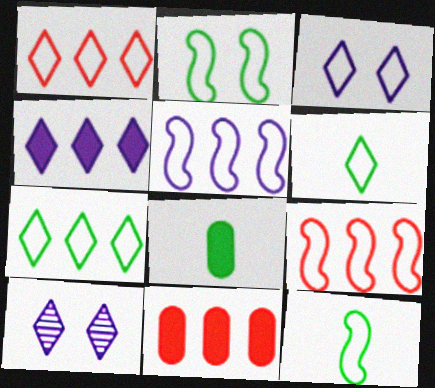[[1, 3, 6], 
[8, 9, 10], 
[10, 11, 12]]